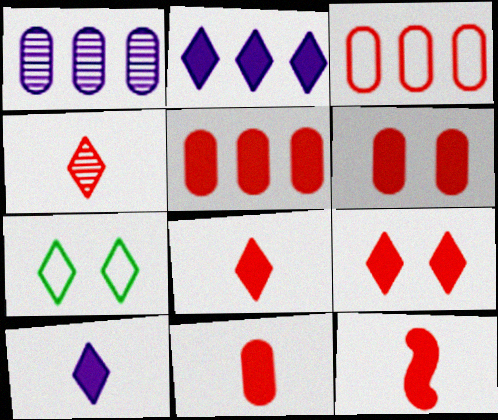[[1, 7, 12], 
[2, 4, 7], 
[5, 6, 11], 
[5, 9, 12], 
[8, 11, 12]]